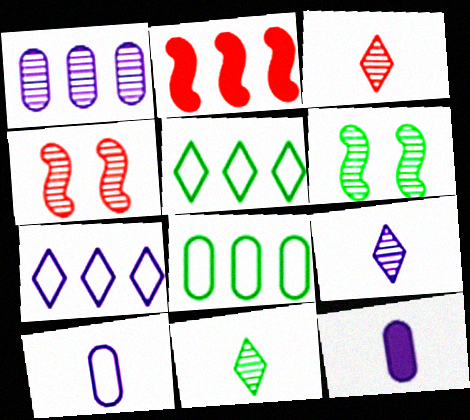[[1, 2, 5], 
[1, 3, 6], 
[1, 4, 11], 
[3, 9, 11], 
[4, 5, 12]]